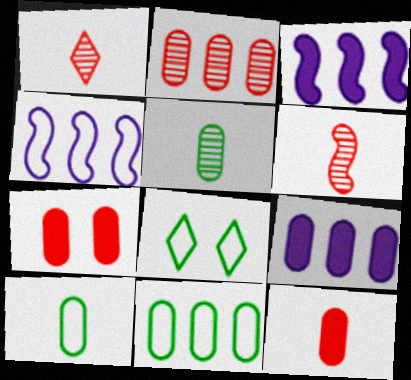[[2, 9, 11], 
[6, 8, 9]]